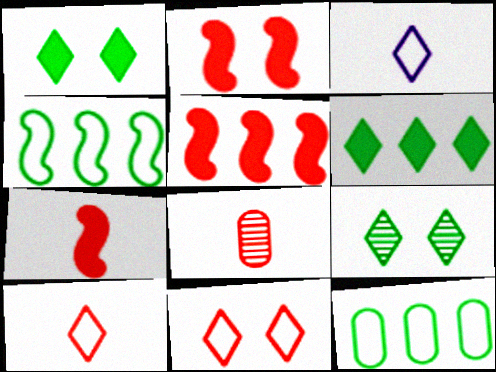[[2, 5, 7], 
[5, 8, 11], 
[7, 8, 10]]